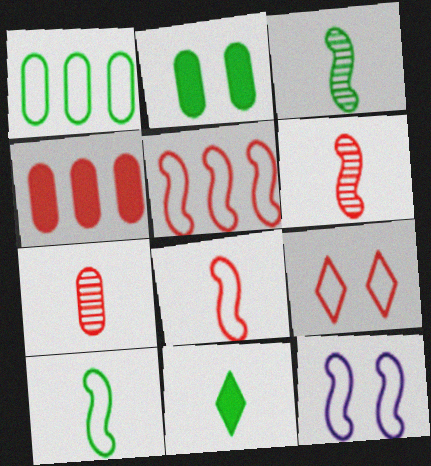[[4, 6, 9], 
[5, 10, 12]]